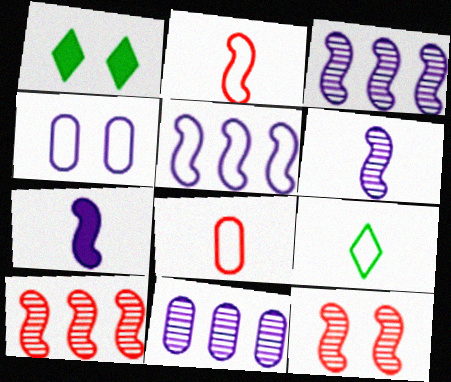[[1, 2, 11], 
[1, 3, 8], 
[1, 4, 12]]